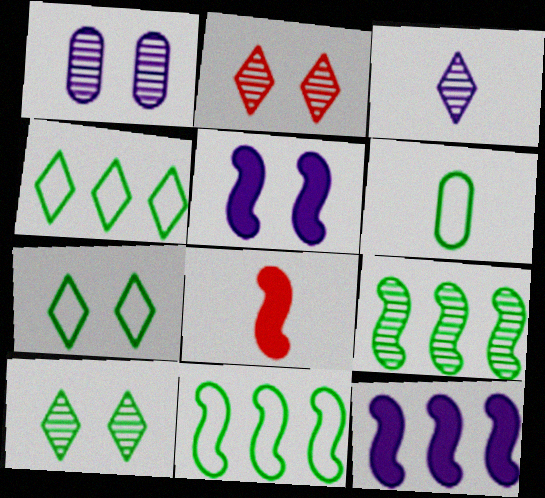[[1, 4, 8], 
[2, 6, 12], 
[3, 6, 8], 
[6, 7, 11]]